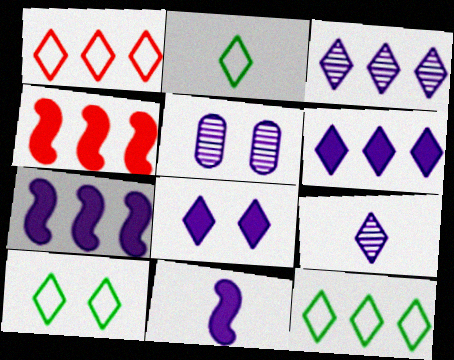[[2, 4, 5], 
[2, 10, 12]]